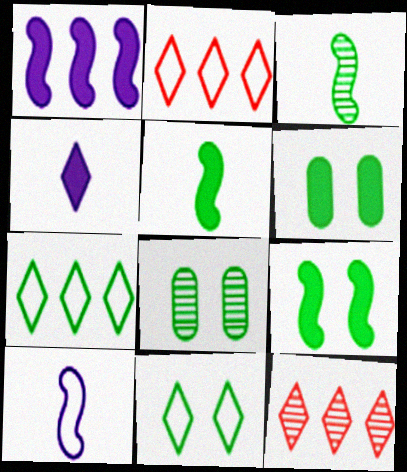[[3, 6, 7], 
[4, 11, 12], 
[5, 7, 8], 
[6, 10, 12], 
[8, 9, 11]]